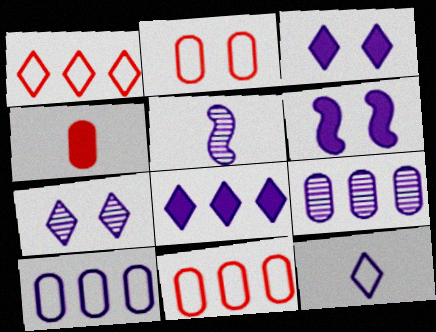[[3, 5, 10], 
[5, 7, 9], 
[6, 9, 12], 
[7, 8, 12]]